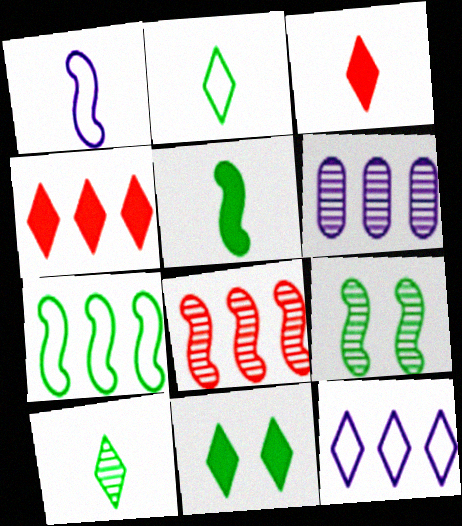[[4, 6, 7], 
[5, 7, 9]]